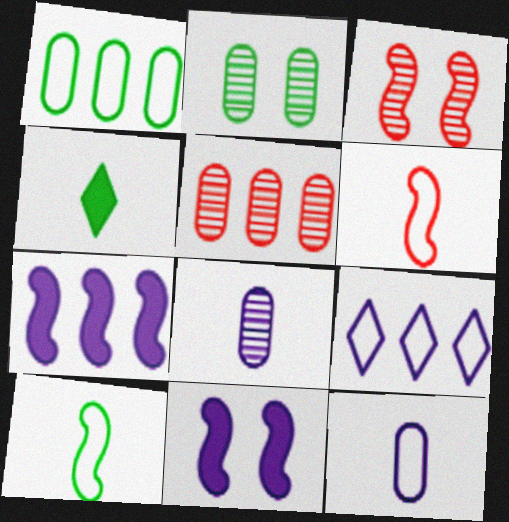[[2, 5, 8], 
[3, 7, 10], 
[4, 6, 8], 
[8, 9, 11]]